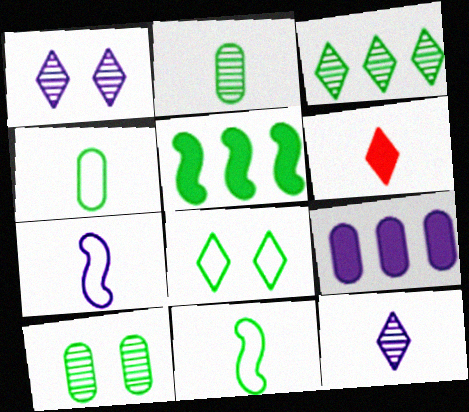[[1, 7, 9], 
[2, 5, 8], 
[2, 6, 7]]